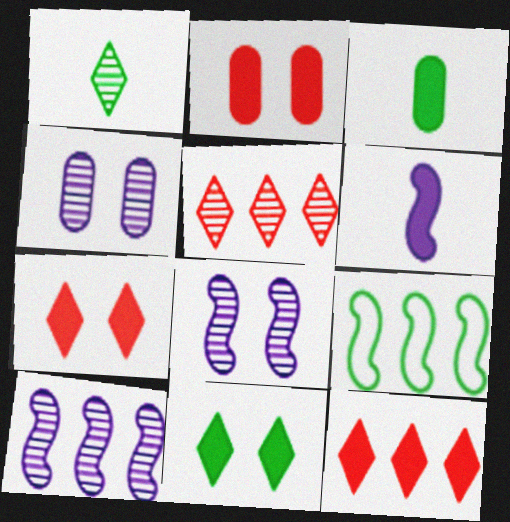[]